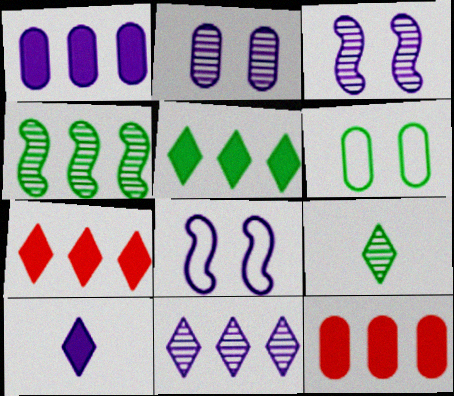[[8, 9, 12]]